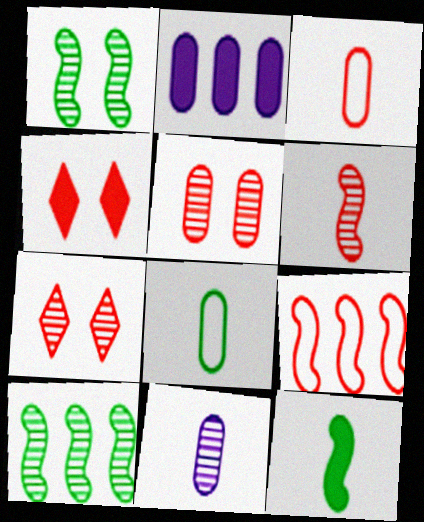[[2, 4, 12], 
[2, 5, 8], 
[7, 10, 11]]